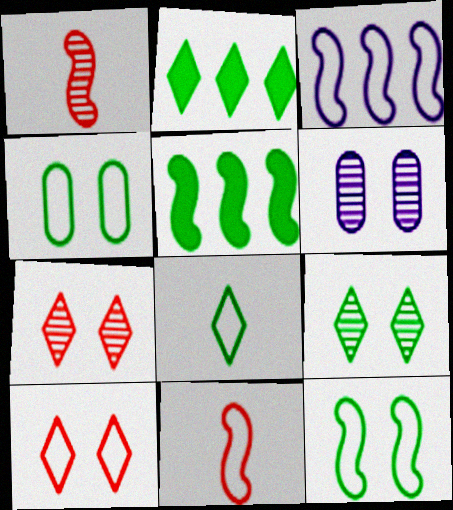[[2, 6, 11], 
[2, 8, 9], 
[3, 11, 12]]